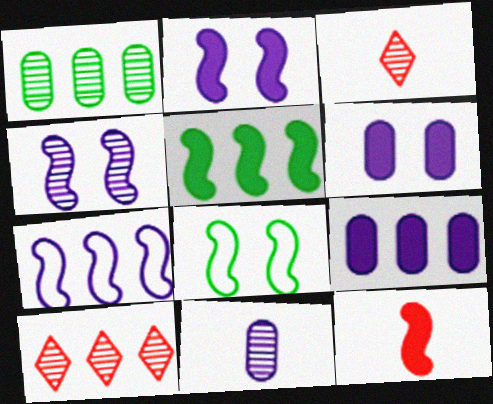[[1, 3, 4], 
[2, 5, 12], 
[3, 8, 9]]